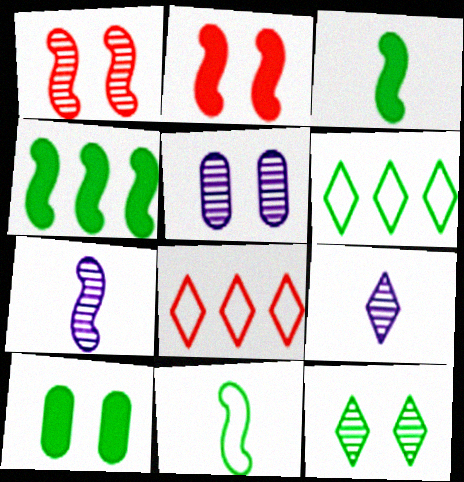[[1, 5, 12], 
[3, 5, 8], 
[7, 8, 10]]